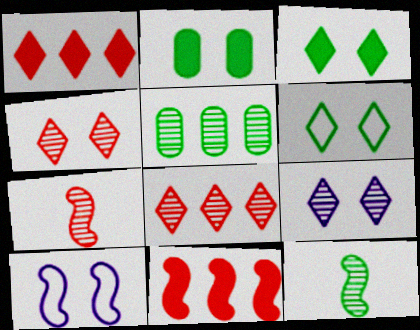[[2, 4, 10], 
[5, 7, 9], 
[10, 11, 12]]